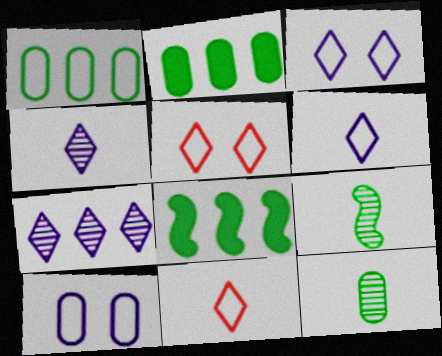[]